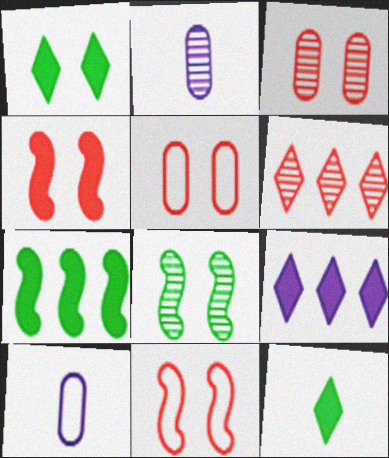[[2, 6, 8]]